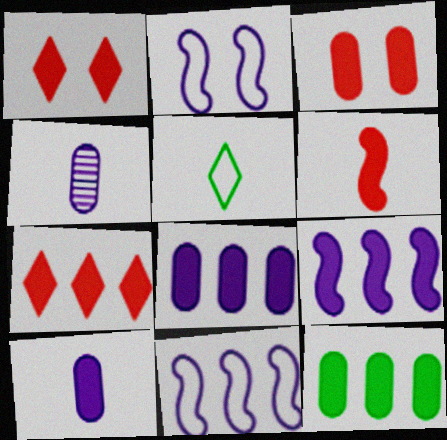[[3, 6, 7], 
[3, 10, 12], 
[4, 5, 6], 
[7, 9, 12]]